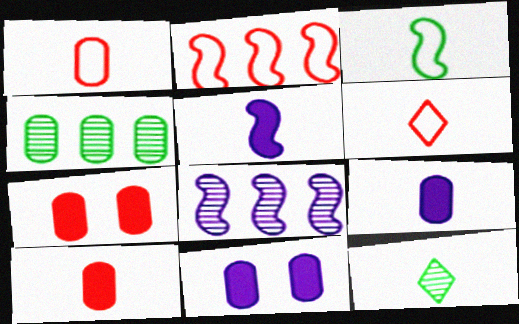[[1, 4, 11], 
[1, 5, 12], 
[2, 11, 12]]